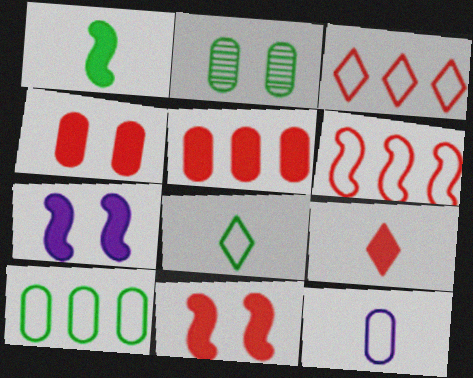[[2, 5, 12], 
[5, 9, 11]]